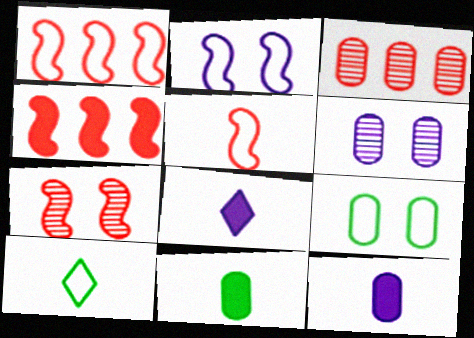[[3, 9, 12], 
[4, 5, 7], 
[4, 6, 10]]